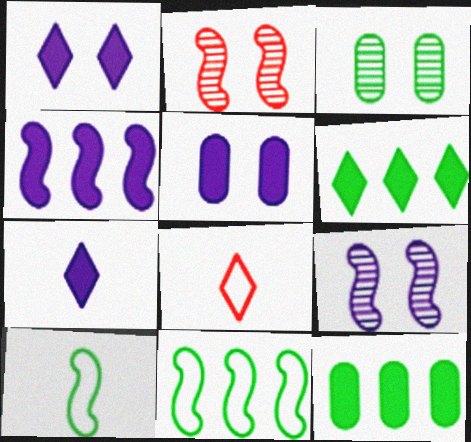[[2, 4, 10], 
[3, 4, 8], 
[3, 6, 10], 
[4, 5, 7], 
[8, 9, 12]]